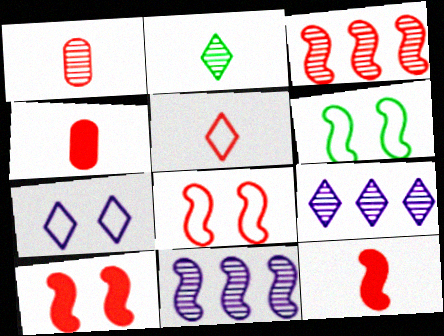[[1, 5, 12], 
[3, 8, 12], 
[4, 6, 9], 
[6, 11, 12]]